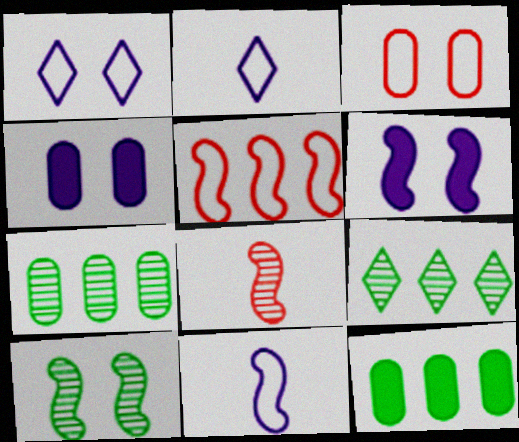[[1, 8, 12]]